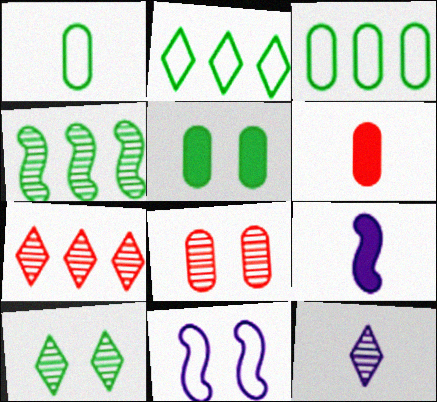[[2, 8, 9], 
[4, 8, 12], 
[7, 10, 12]]